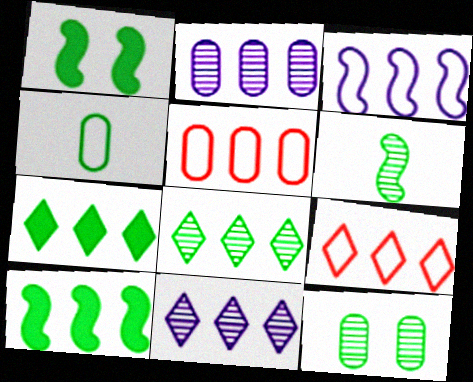[[1, 4, 8], 
[2, 9, 10], 
[5, 10, 11], 
[6, 8, 12], 
[7, 9, 11]]